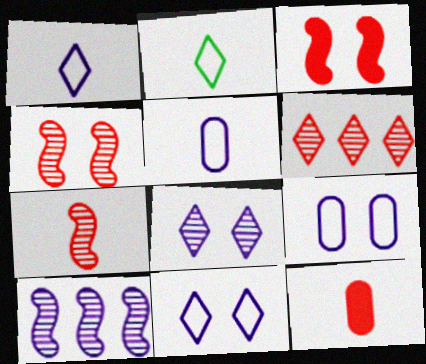[]